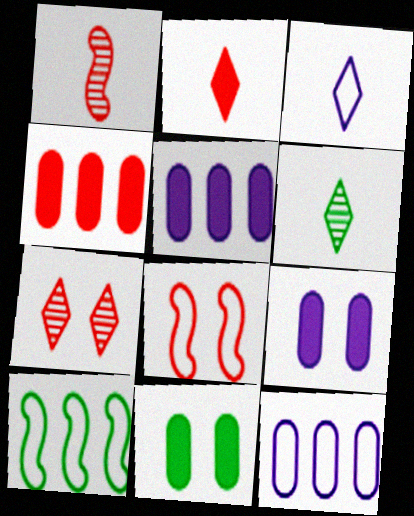[[2, 3, 6], 
[5, 6, 8], 
[6, 10, 11]]